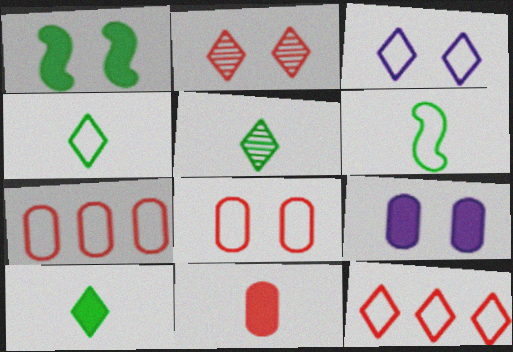[[3, 4, 12], 
[3, 6, 7], 
[4, 5, 10]]